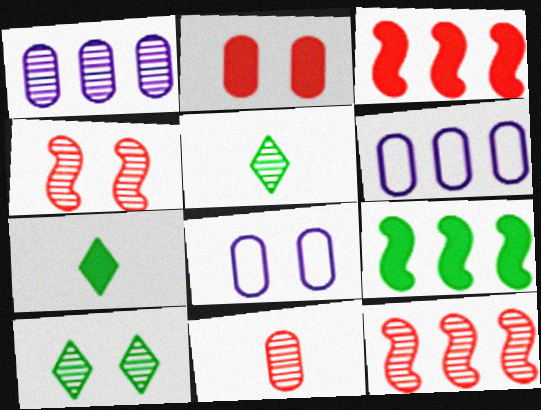[[1, 4, 5], 
[3, 5, 8], 
[4, 6, 7], 
[7, 8, 12]]